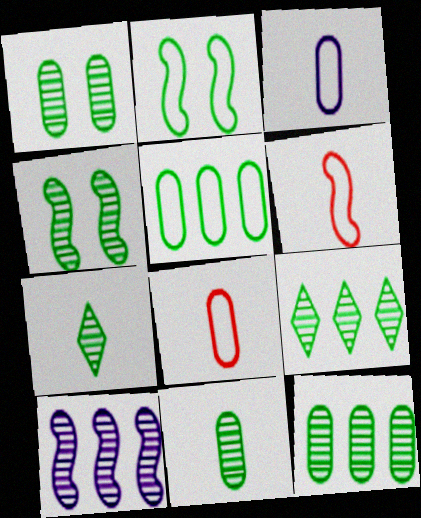[[1, 11, 12], 
[4, 7, 12], 
[4, 9, 11]]